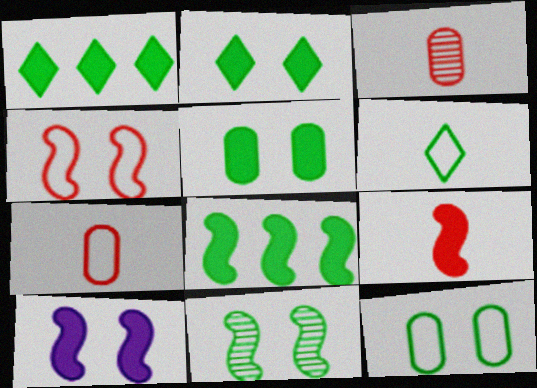[[2, 11, 12], 
[4, 10, 11], 
[8, 9, 10]]